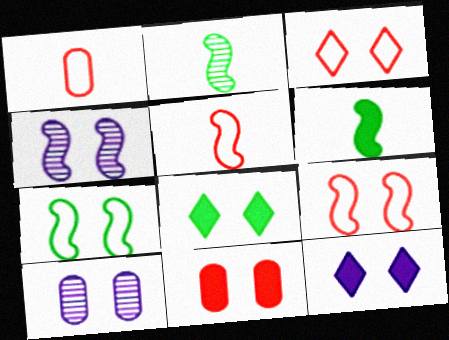[[8, 9, 10]]